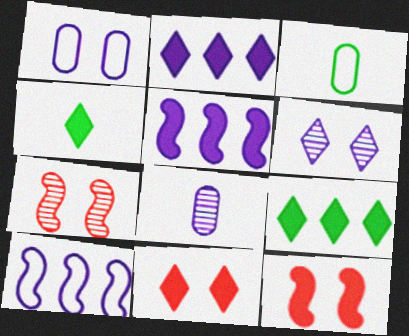[[2, 3, 7], 
[2, 4, 11]]